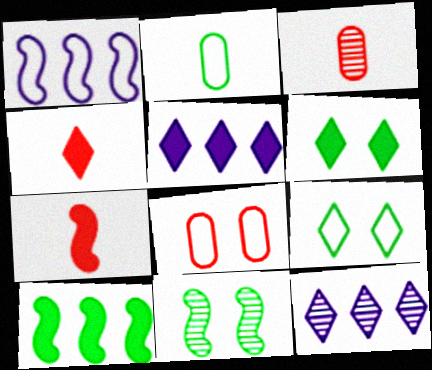[[1, 3, 6], 
[1, 7, 11], 
[3, 11, 12], 
[4, 5, 6], 
[4, 9, 12]]